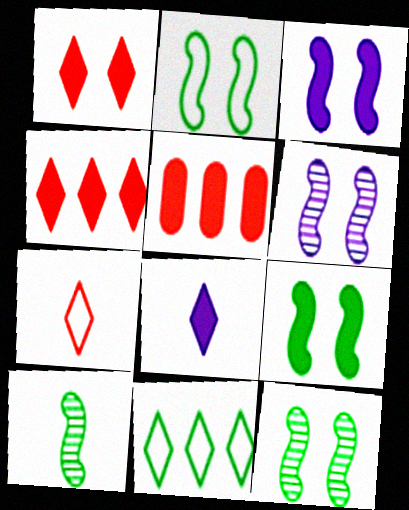[[2, 9, 12], 
[5, 8, 9]]